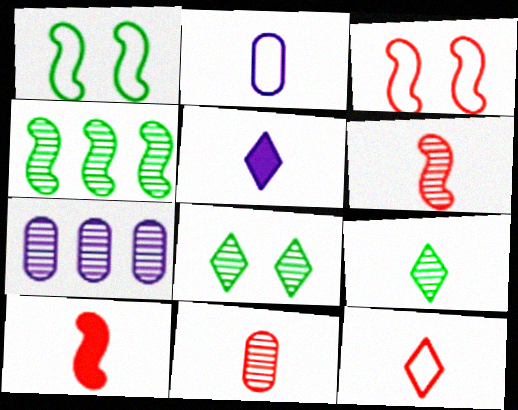[[2, 9, 10], 
[5, 9, 12], 
[6, 7, 8], 
[10, 11, 12]]